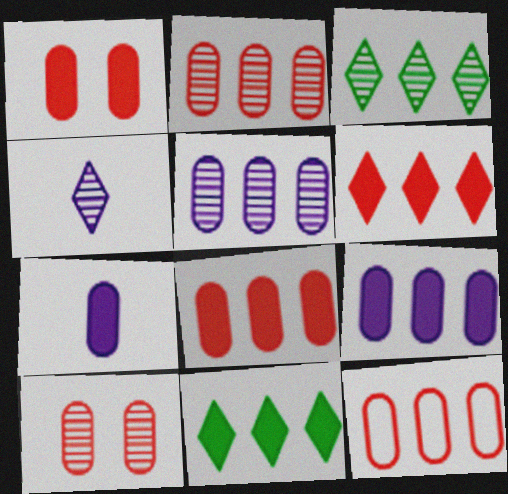[[2, 8, 12]]